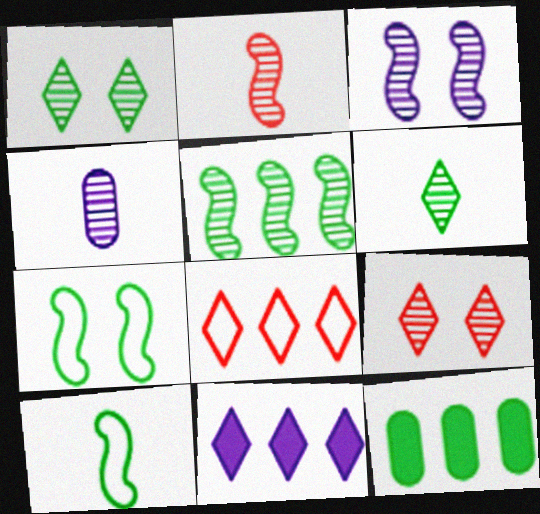[[1, 10, 12], 
[2, 3, 5], 
[2, 4, 6], 
[4, 5, 9], 
[6, 7, 12]]